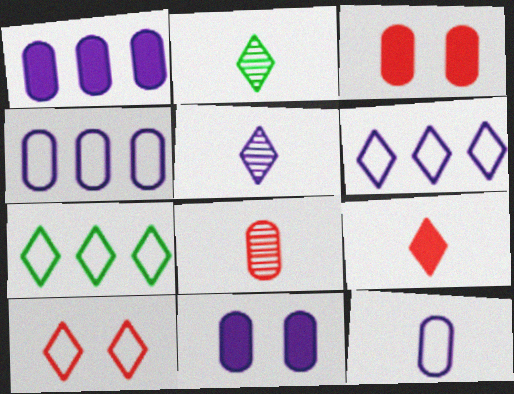[]